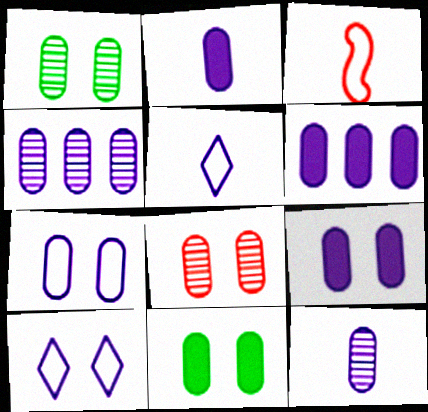[[2, 4, 7], 
[2, 6, 9], 
[6, 7, 12], 
[7, 8, 11]]